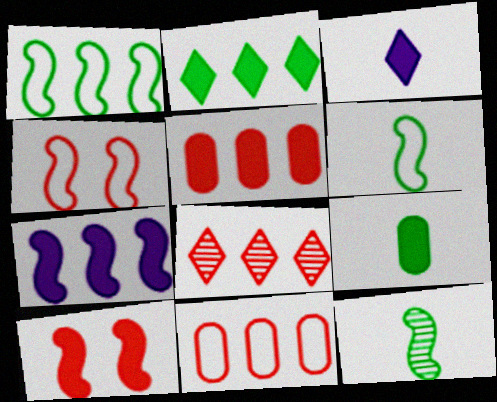[[2, 5, 7], 
[4, 7, 12]]